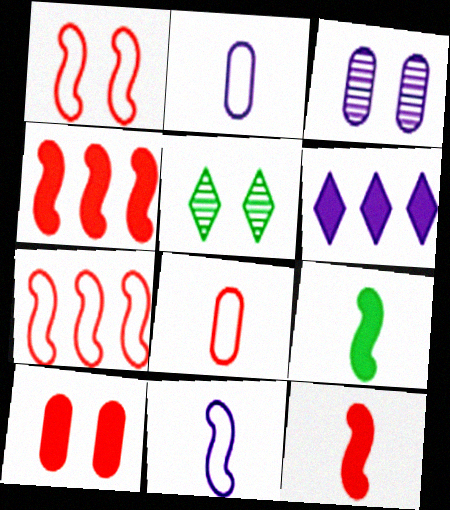[[2, 4, 5], 
[3, 6, 11], 
[6, 9, 10]]